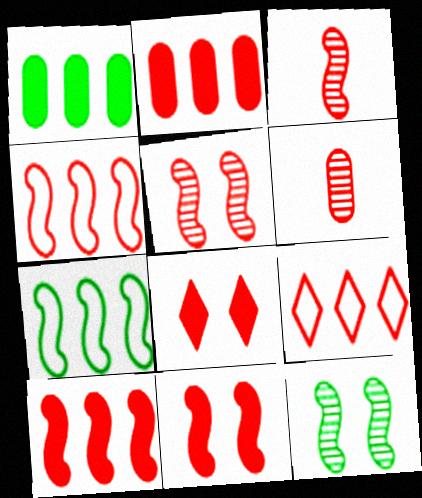[[3, 4, 11], 
[4, 6, 8], 
[6, 9, 11]]